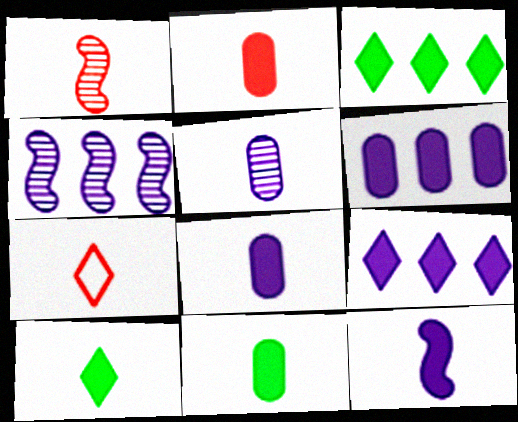[[1, 2, 7], 
[2, 8, 11], 
[2, 10, 12]]